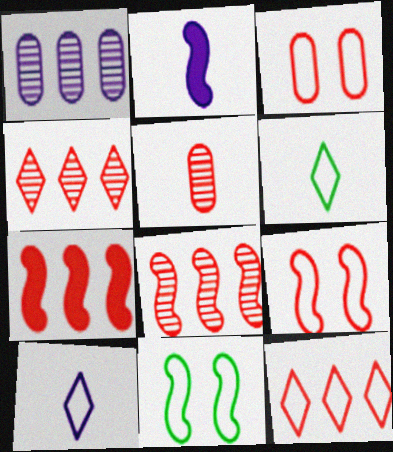[[2, 5, 6], 
[2, 8, 11]]